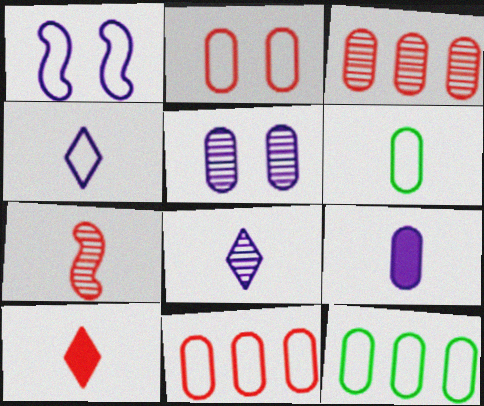[]